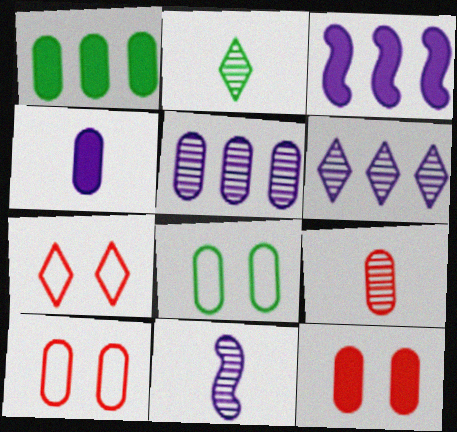[[1, 4, 12], 
[1, 7, 11], 
[2, 3, 10], 
[2, 9, 11]]